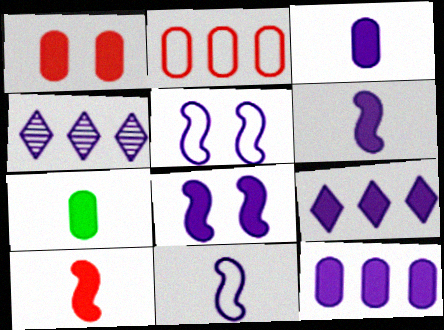[[1, 7, 12], 
[3, 4, 5], 
[3, 8, 9]]